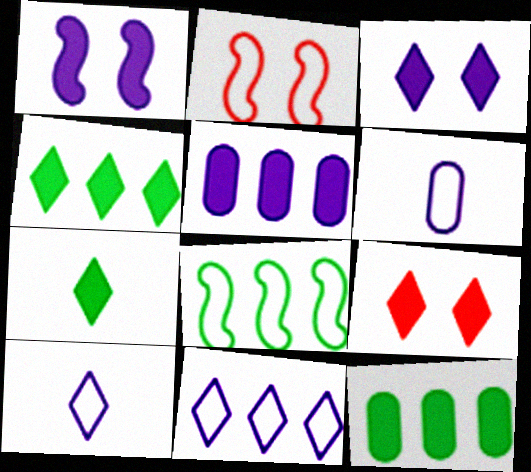[]